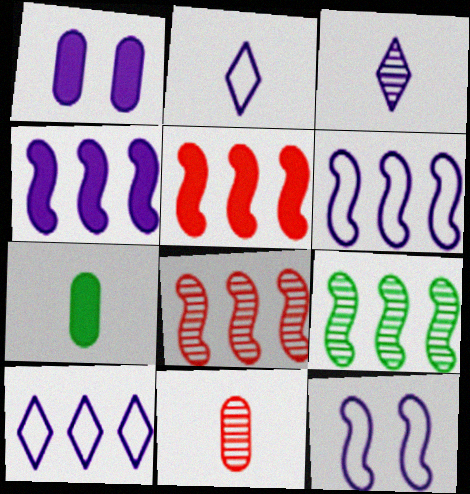[[1, 3, 6], 
[5, 6, 9]]